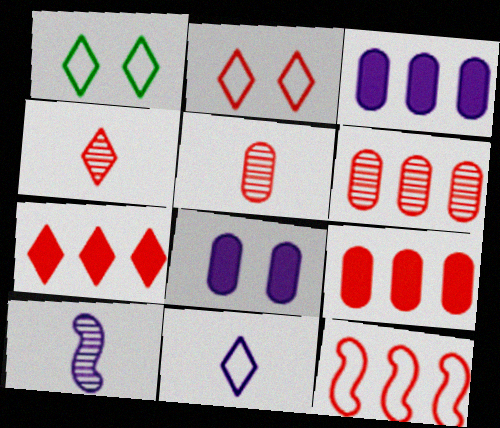[[1, 9, 10], 
[2, 4, 7], 
[6, 7, 12]]